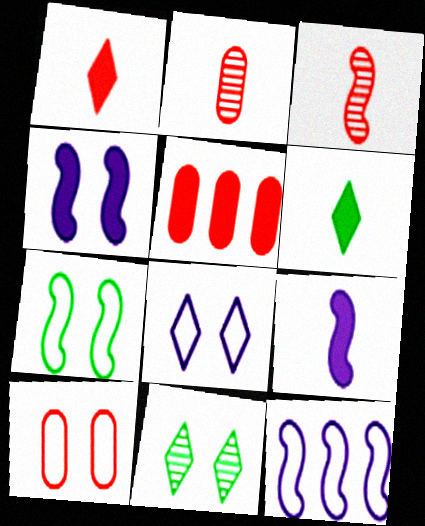[[2, 5, 10], 
[4, 5, 6], 
[4, 10, 11], 
[7, 8, 10]]